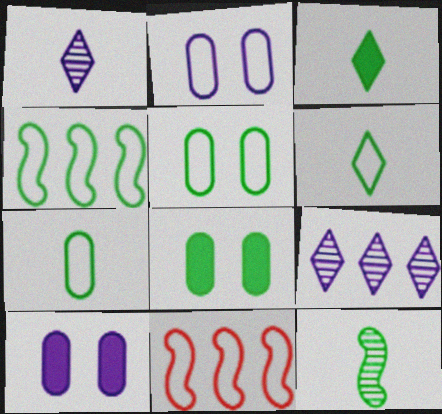[[1, 8, 11], 
[2, 6, 11], 
[3, 7, 12], 
[4, 5, 6]]